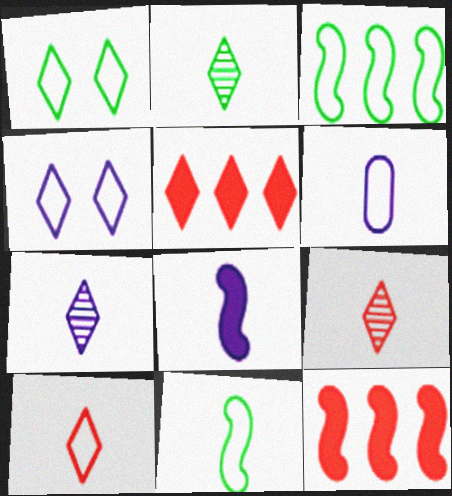[[1, 5, 7], 
[2, 4, 5], 
[2, 7, 9], 
[6, 7, 8], 
[6, 10, 11]]